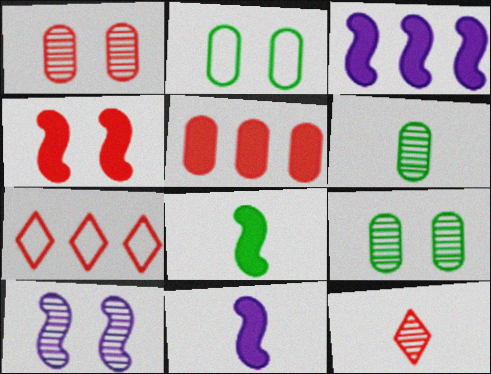[[2, 3, 12], 
[3, 4, 8], 
[7, 9, 11]]